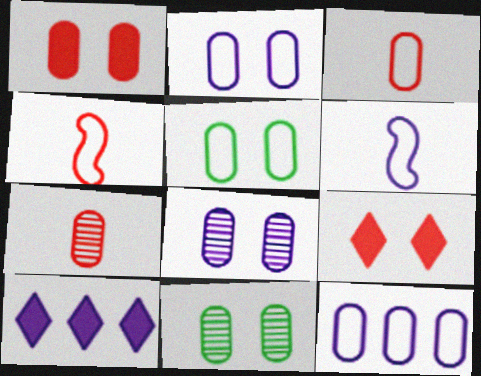[[1, 2, 11], 
[1, 5, 8], 
[3, 5, 12], 
[4, 10, 11], 
[6, 8, 10]]